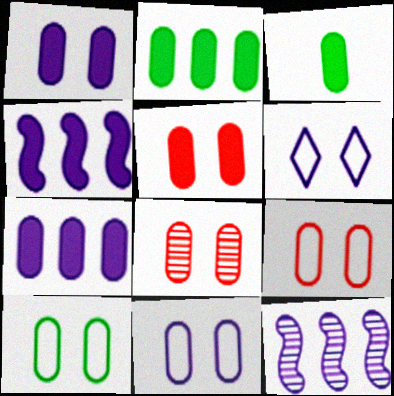[[1, 8, 10], 
[3, 5, 7], 
[5, 8, 9], 
[9, 10, 11]]